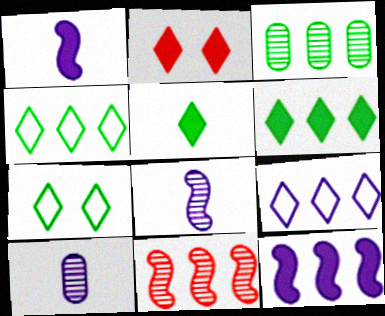[]